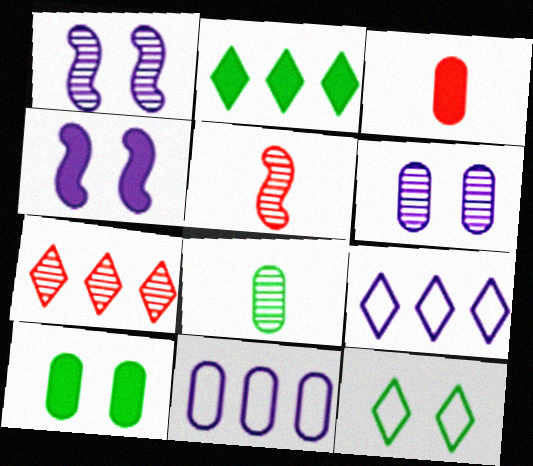[[1, 7, 8], 
[2, 3, 4], 
[2, 7, 9], 
[5, 9, 10]]